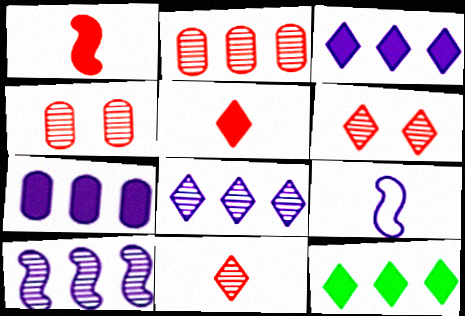[[4, 9, 12]]